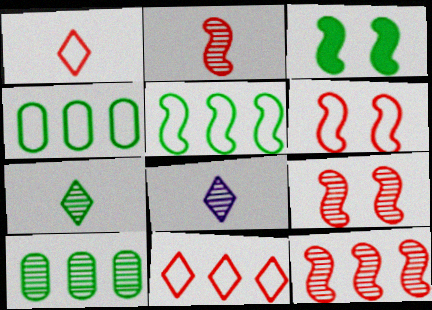[[2, 9, 12], 
[3, 4, 7], 
[8, 9, 10]]